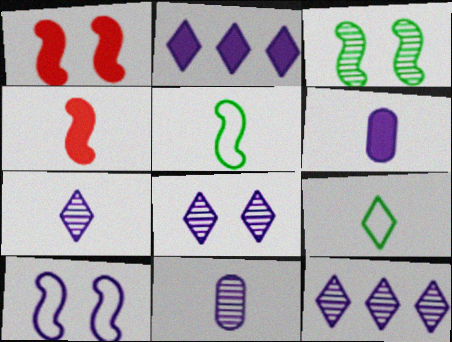[[1, 3, 10], 
[2, 10, 11], 
[4, 9, 11], 
[6, 10, 12], 
[7, 8, 12]]